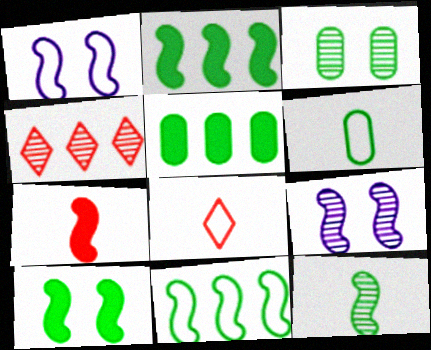[[3, 5, 6], 
[5, 8, 9], 
[7, 9, 11], 
[10, 11, 12]]